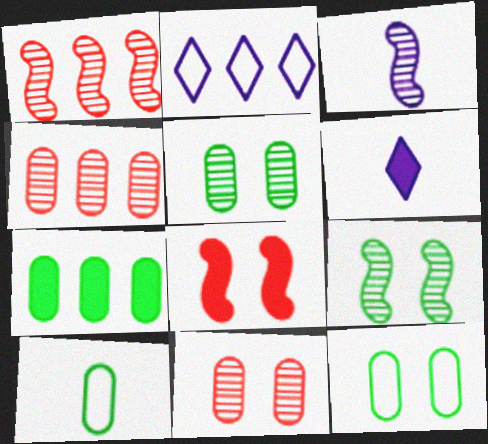[[1, 2, 7], 
[1, 3, 9], 
[1, 6, 12], 
[5, 7, 10], 
[6, 7, 8]]